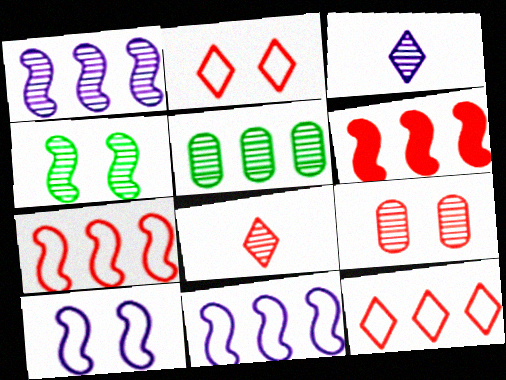[]